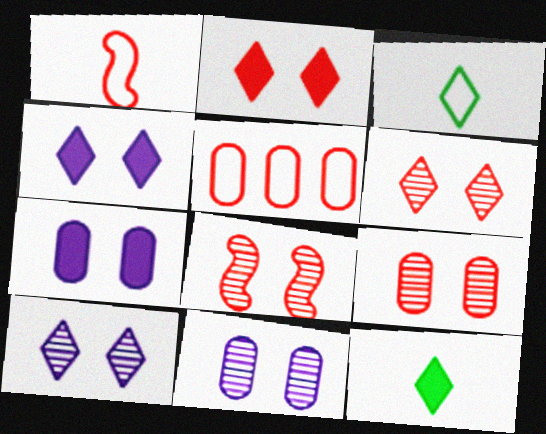[[6, 8, 9]]